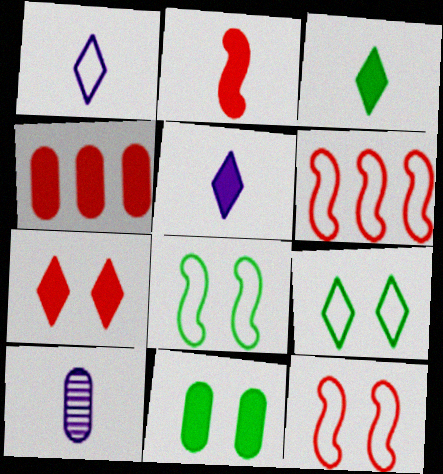[[2, 4, 7]]